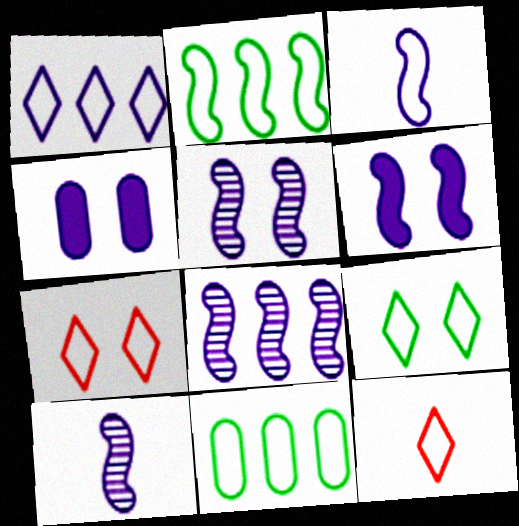[[1, 4, 10], 
[1, 9, 12], 
[3, 6, 8], 
[3, 7, 11], 
[5, 8, 10]]